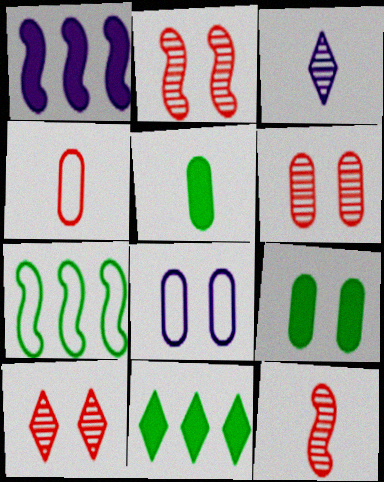[[1, 3, 8], 
[2, 6, 10], 
[6, 8, 9], 
[8, 11, 12]]